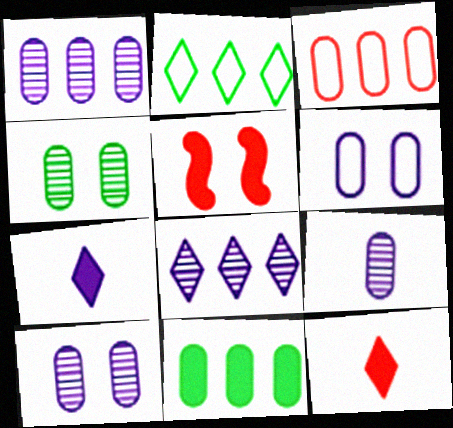[[1, 3, 11], 
[1, 9, 10], 
[2, 5, 9], 
[5, 7, 11]]